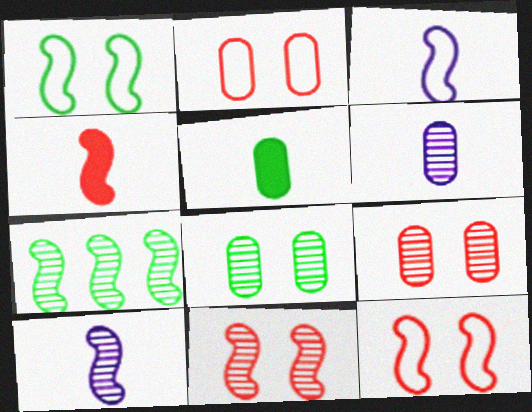[[7, 10, 11]]